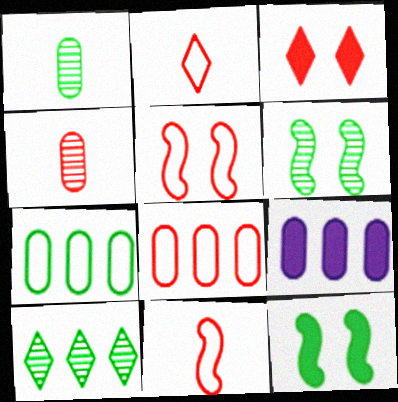[[1, 6, 10], 
[2, 5, 8], 
[2, 6, 9]]